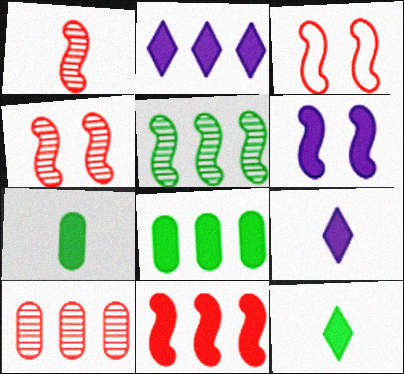[[1, 3, 11], 
[2, 8, 11]]